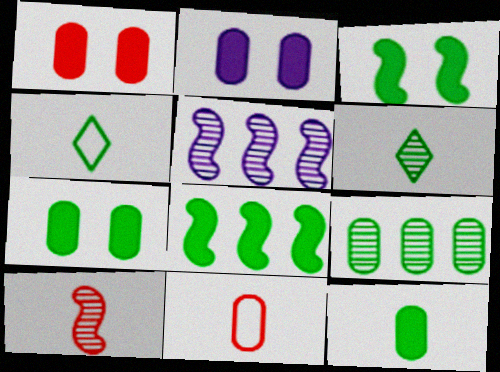[[1, 2, 7], 
[1, 4, 5], 
[2, 9, 11], 
[3, 4, 9]]